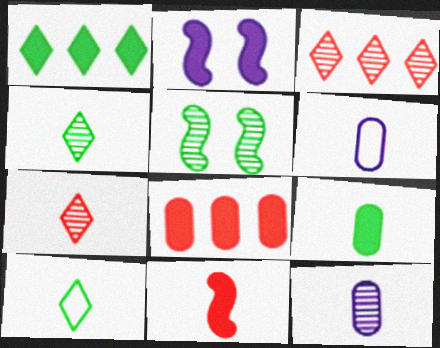[[3, 5, 12], 
[4, 6, 11], 
[10, 11, 12]]